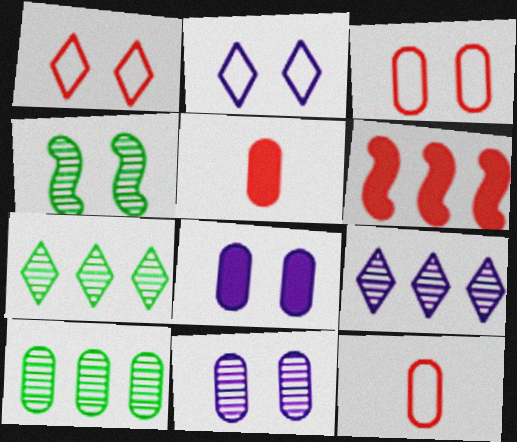[[1, 4, 8], 
[8, 10, 12]]